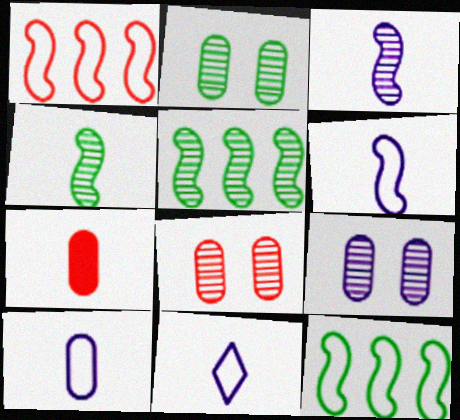[[2, 8, 9], 
[4, 7, 11], 
[6, 10, 11]]